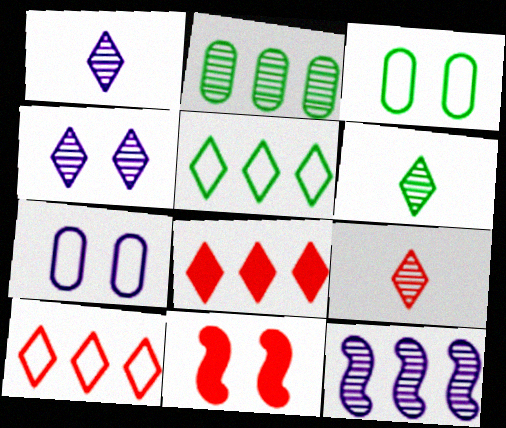[[1, 6, 9], 
[3, 4, 11]]